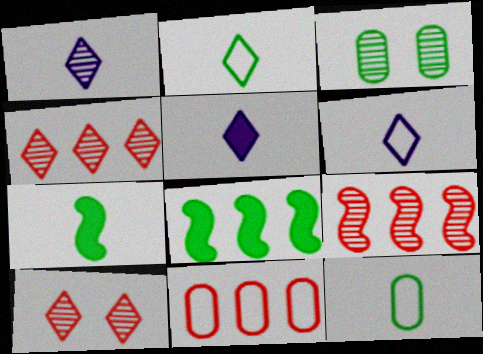[[1, 3, 9], 
[1, 5, 6], 
[2, 3, 8]]